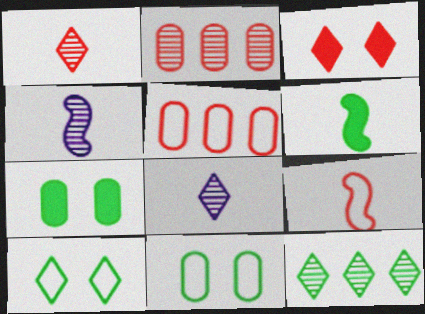[[2, 3, 9], 
[4, 6, 9], 
[6, 11, 12]]